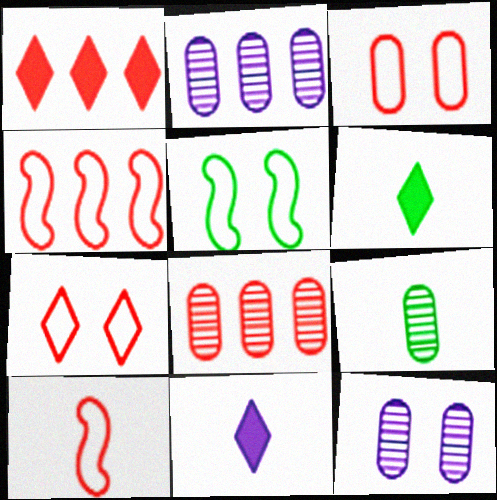[[1, 4, 8], 
[4, 6, 12], 
[5, 8, 11], 
[8, 9, 12], 
[9, 10, 11]]